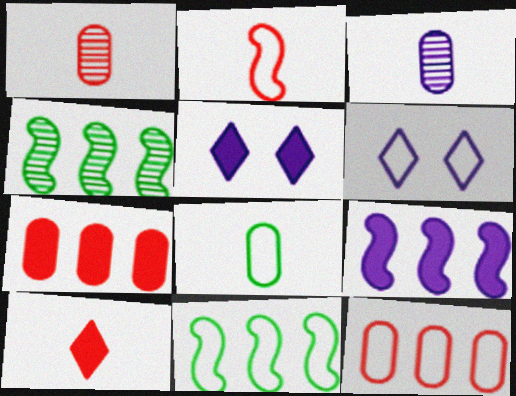[[1, 2, 10], 
[1, 5, 11], 
[3, 6, 9]]